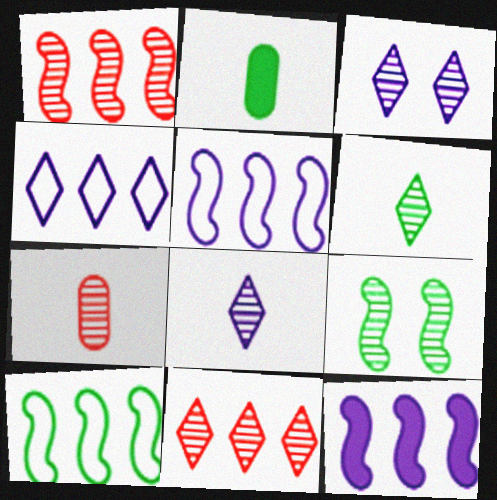[[1, 10, 12], 
[3, 6, 11]]